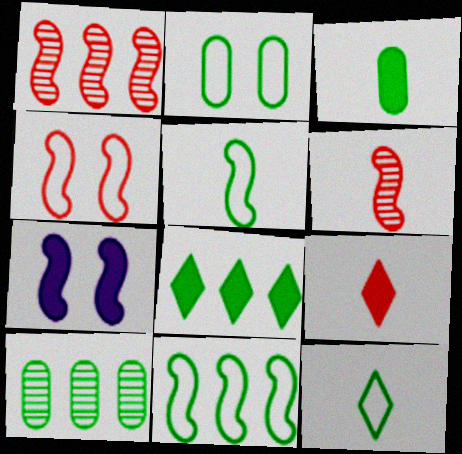[[1, 5, 7], 
[2, 3, 10], 
[2, 11, 12], 
[6, 7, 11], 
[8, 10, 11]]